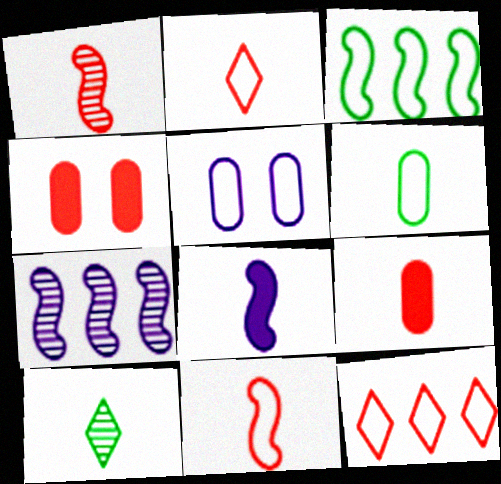[[1, 2, 9], 
[1, 4, 12], 
[2, 3, 5]]